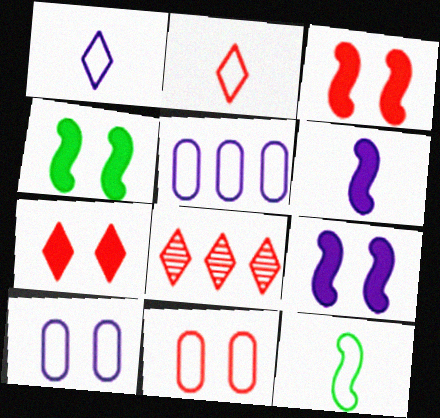[[2, 7, 8], 
[3, 4, 9]]